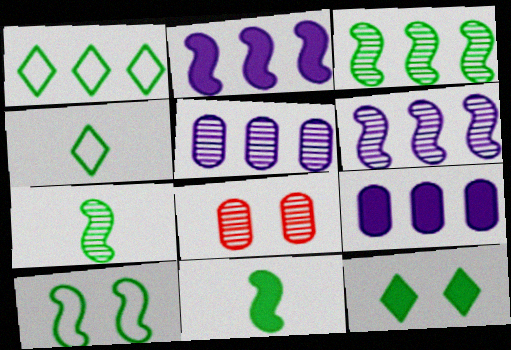[[2, 4, 8], 
[3, 10, 11]]